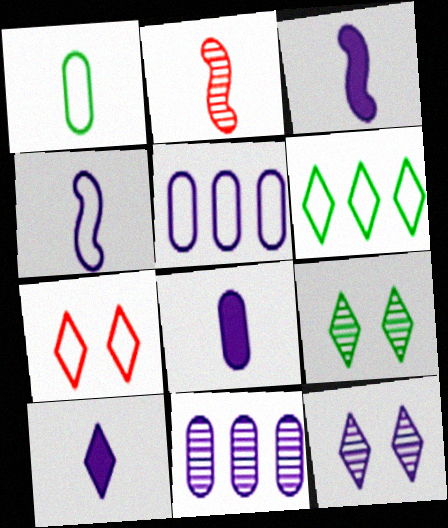[[1, 2, 10], 
[2, 9, 11], 
[3, 5, 12], 
[3, 8, 10]]